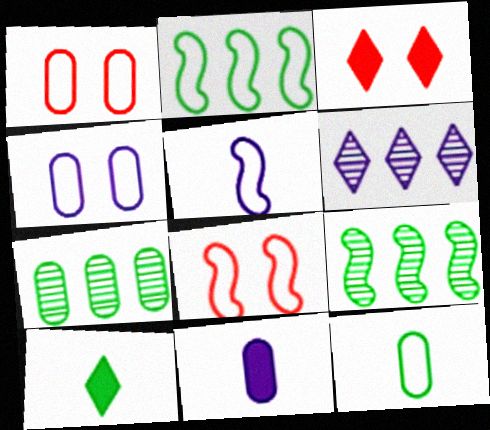[[1, 7, 11], 
[2, 5, 8], 
[3, 5, 7]]